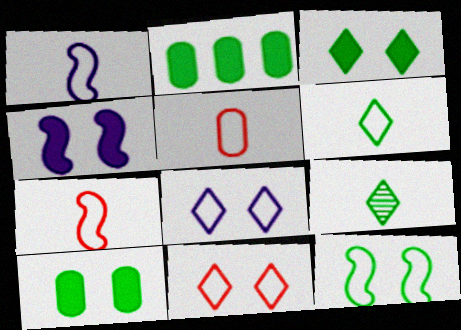[[1, 5, 6], 
[2, 9, 12]]